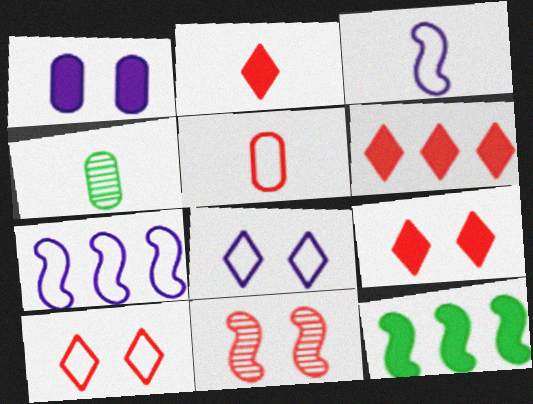[[1, 2, 12], 
[2, 3, 4], 
[2, 6, 9], 
[3, 11, 12], 
[4, 7, 9], 
[5, 6, 11]]